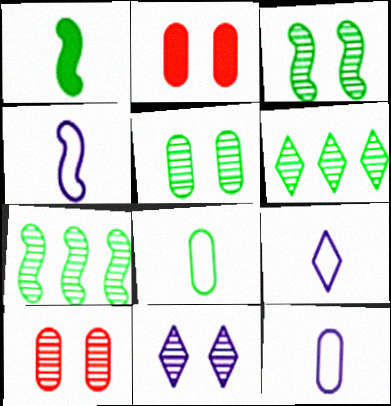[[2, 4, 6], 
[2, 7, 9], 
[3, 10, 11], 
[4, 9, 12]]